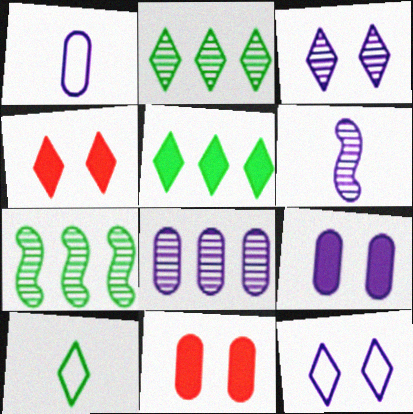[[1, 4, 7], 
[1, 8, 9], 
[3, 6, 8]]